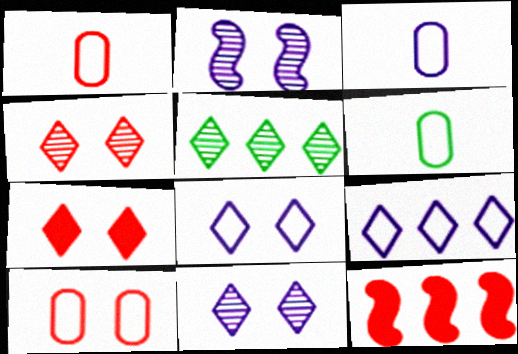[[1, 3, 6], 
[1, 4, 12], 
[6, 11, 12]]